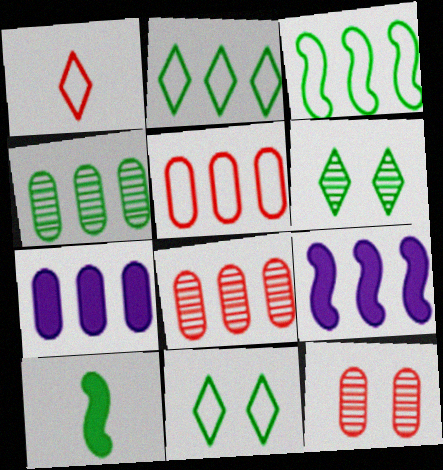[[2, 8, 9], 
[4, 5, 7], 
[4, 10, 11]]